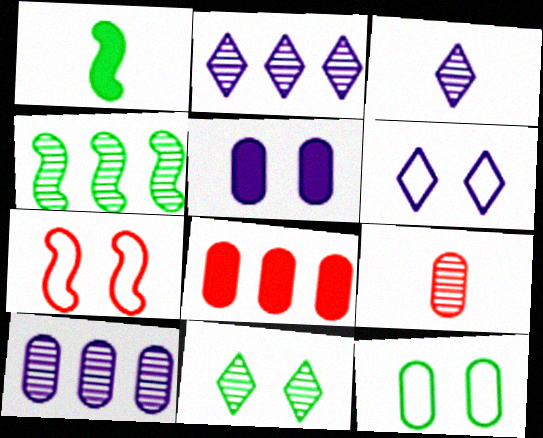[[5, 7, 11], 
[6, 7, 12]]